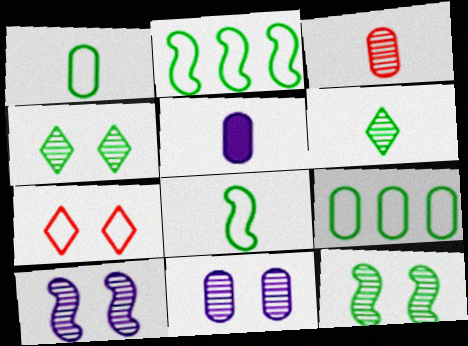[[1, 3, 5]]